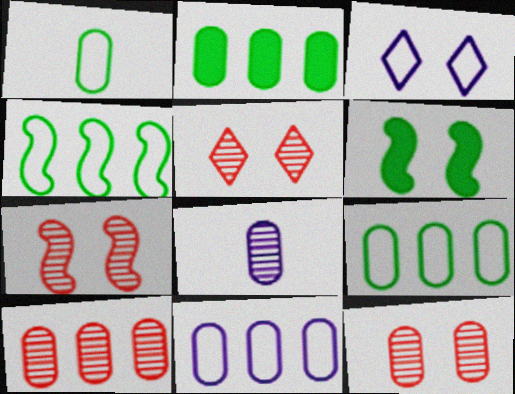[[2, 10, 11], 
[3, 6, 12], 
[5, 7, 12]]